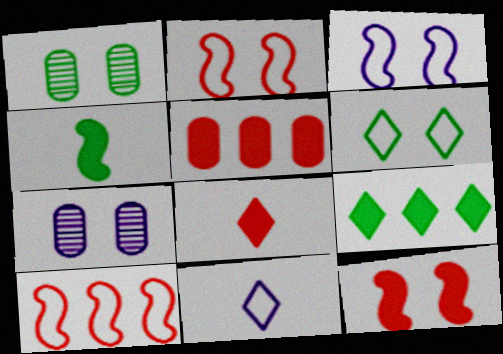[[5, 8, 12], 
[6, 7, 12]]